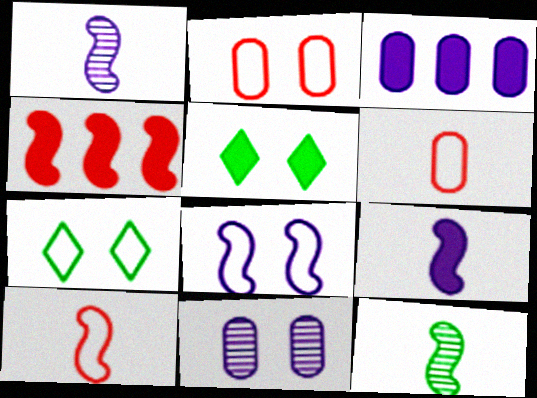[[2, 7, 8], 
[4, 8, 12], 
[9, 10, 12]]